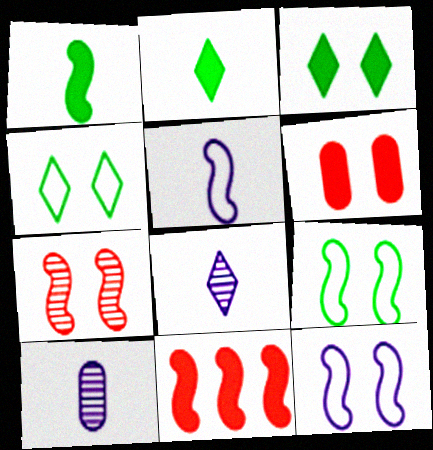[[4, 10, 11]]